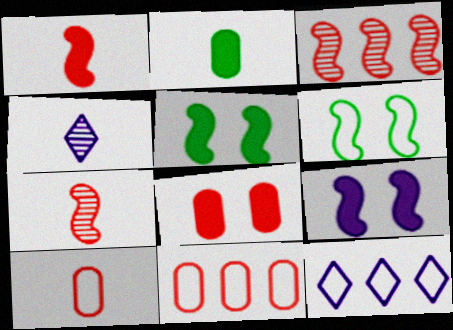[[4, 5, 11], 
[6, 10, 12]]